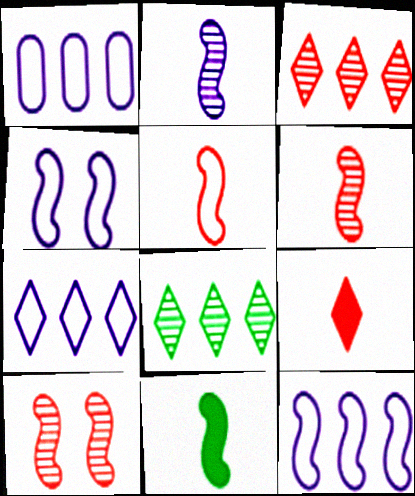[[1, 7, 12], 
[2, 5, 11], 
[10, 11, 12]]